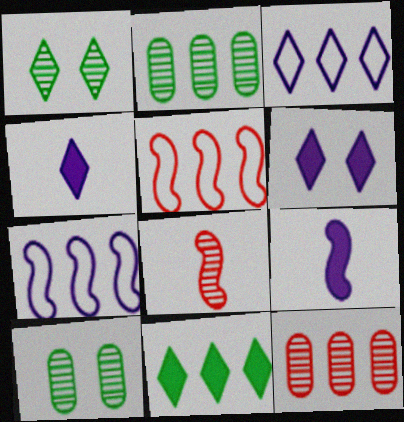[[4, 5, 10], 
[7, 11, 12]]